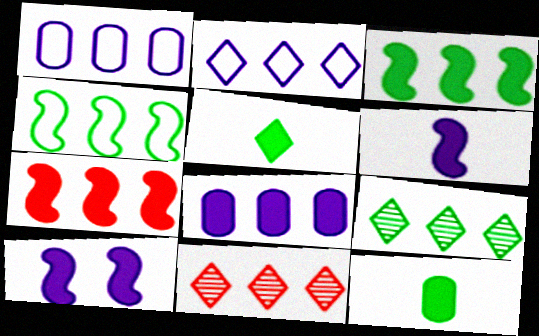[[1, 3, 11], 
[1, 7, 9], 
[4, 8, 11]]